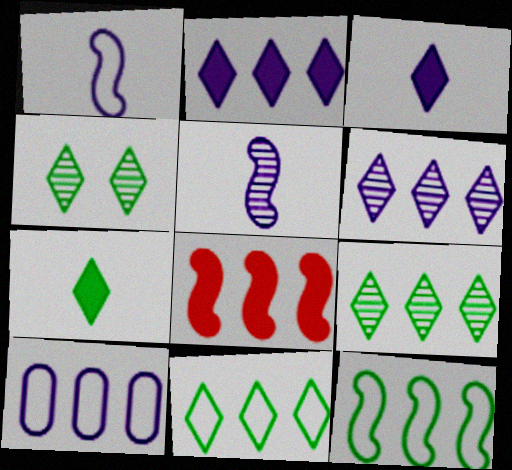[[4, 7, 11], 
[8, 9, 10]]